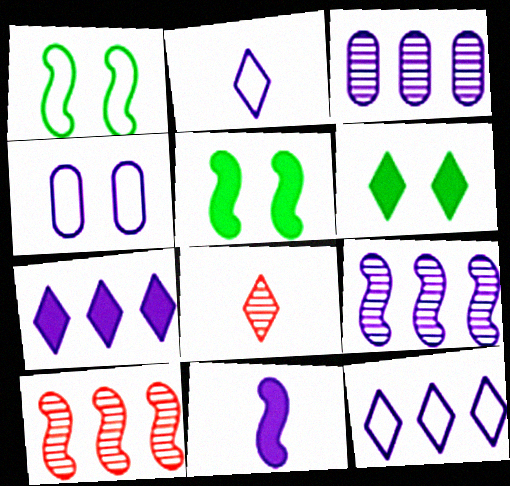[[1, 10, 11], 
[6, 8, 12]]